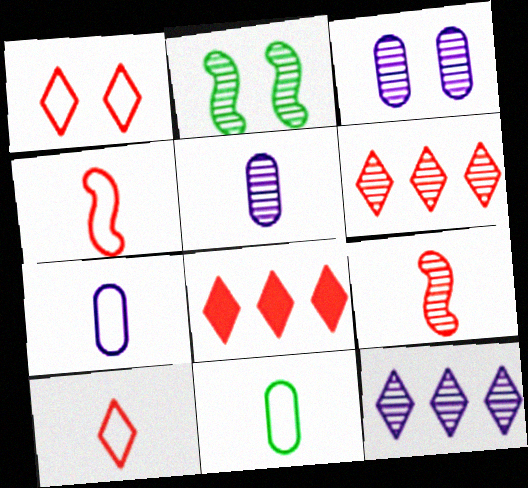[[2, 5, 6], 
[2, 7, 8]]